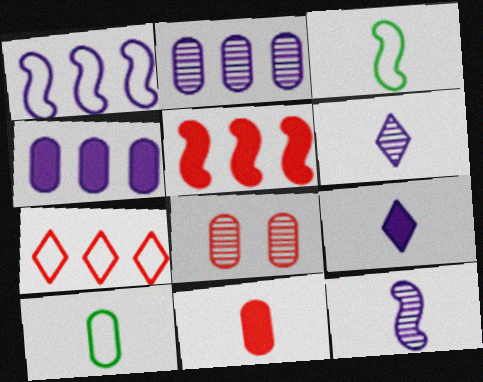[[3, 6, 11], 
[4, 8, 10]]